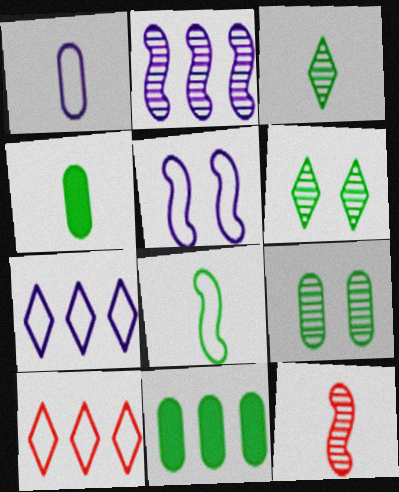[[1, 5, 7], 
[2, 10, 11], 
[3, 4, 8], 
[6, 8, 11]]